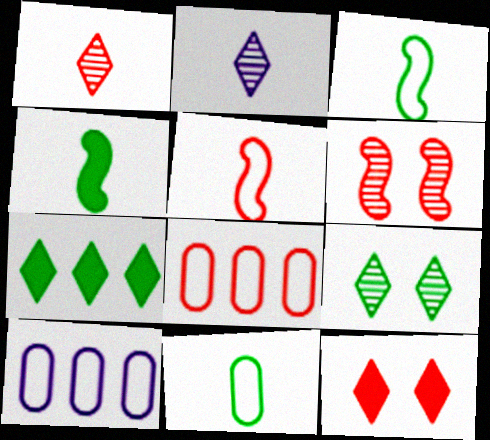[]